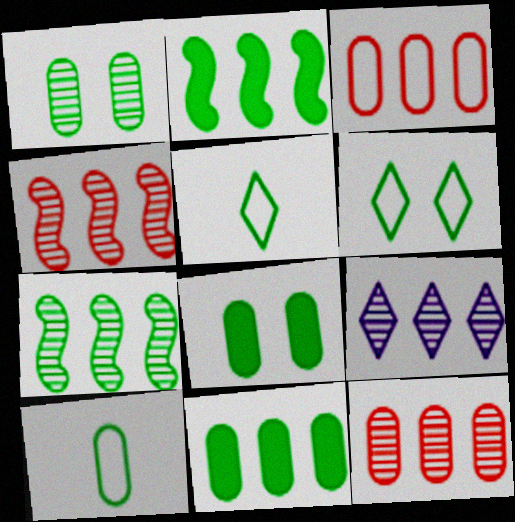[[1, 2, 5], 
[1, 10, 11], 
[2, 3, 9], 
[5, 7, 8], 
[7, 9, 12]]